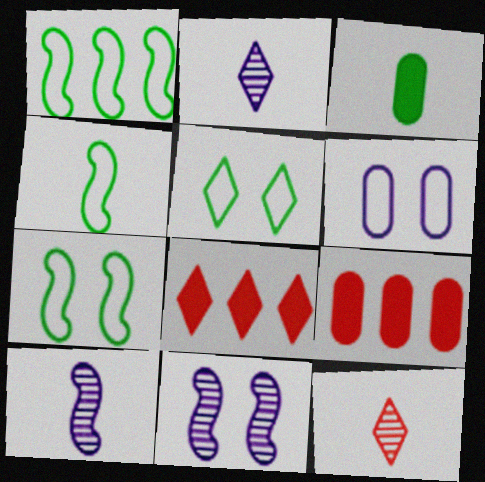[[1, 4, 7], 
[2, 5, 8], 
[2, 7, 9], 
[5, 9, 10]]